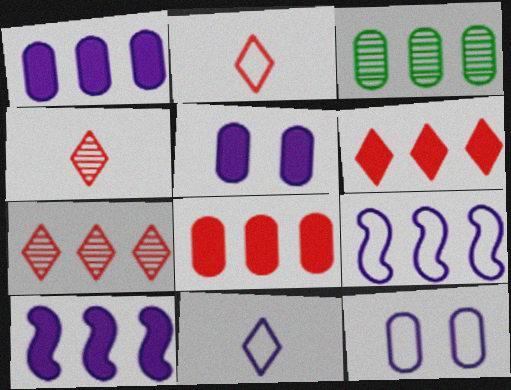[[3, 6, 9], 
[9, 11, 12]]